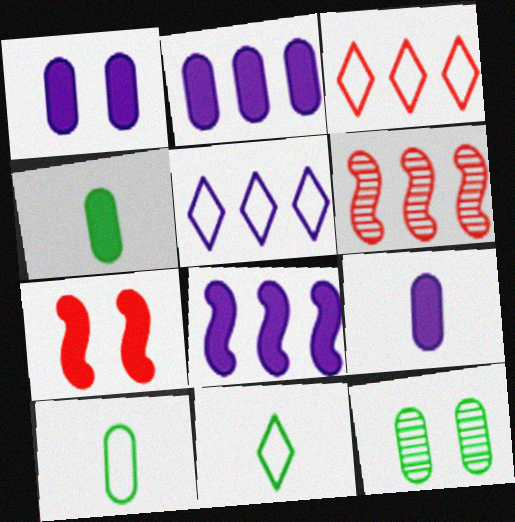[[1, 2, 9], 
[1, 6, 11]]